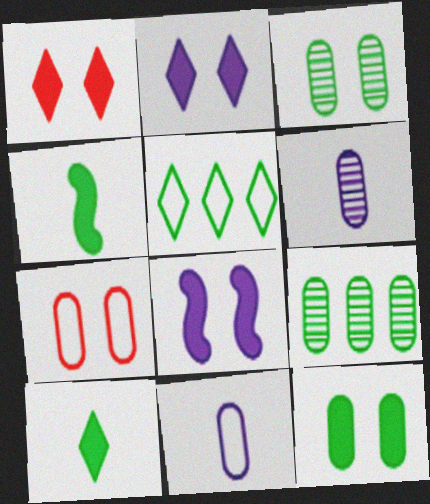[[1, 8, 12], 
[3, 4, 5]]